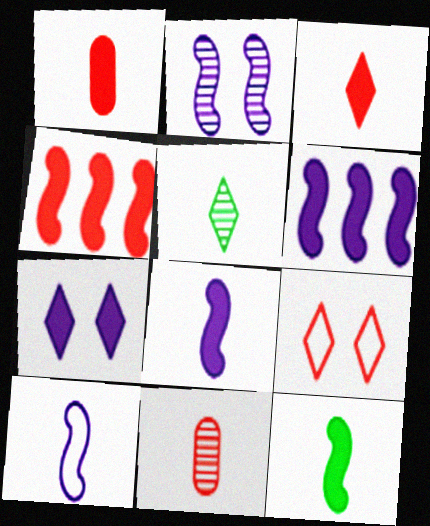[[1, 5, 10], 
[2, 6, 10], 
[4, 9, 11]]